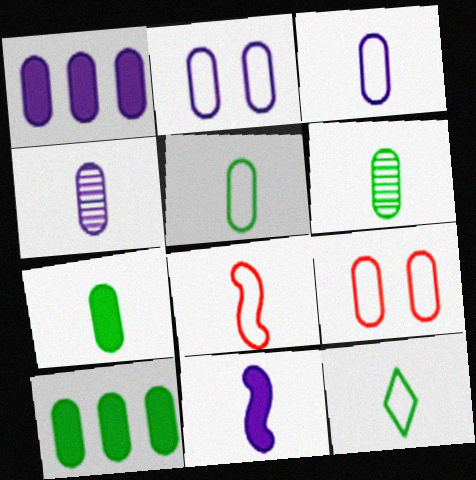[[1, 2, 4], 
[1, 6, 9], 
[3, 8, 12], 
[4, 9, 10], 
[5, 6, 7]]